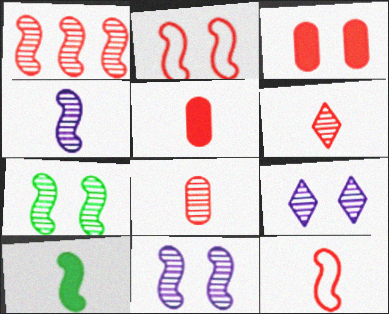[[1, 4, 7], 
[4, 10, 12], 
[5, 6, 12]]